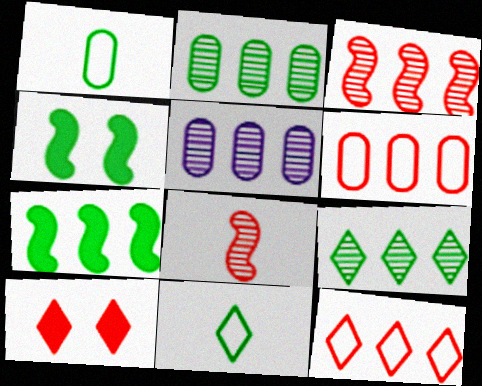[[1, 4, 9], 
[2, 4, 11], 
[3, 5, 9], 
[5, 7, 12], 
[6, 8, 10]]